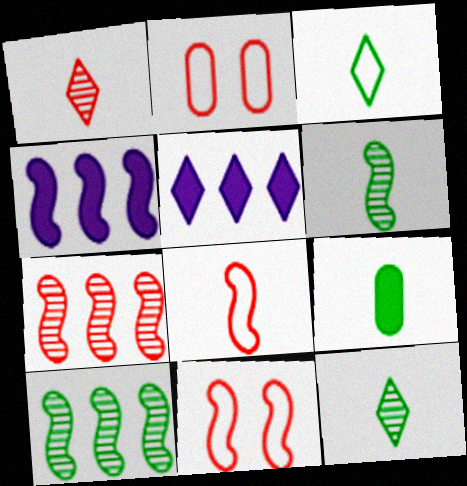[[2, 4, 12], 
[2, 5, 6], 
[3, 6, 9], 
[4, 6, 11]]